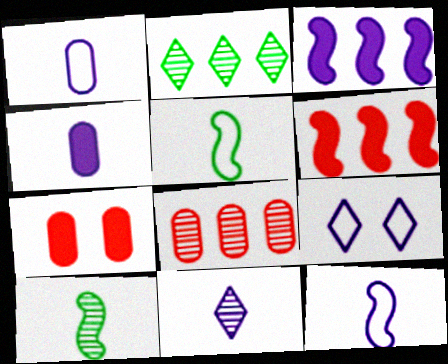[[2, 7, 12], 
[4, 11, 12]]